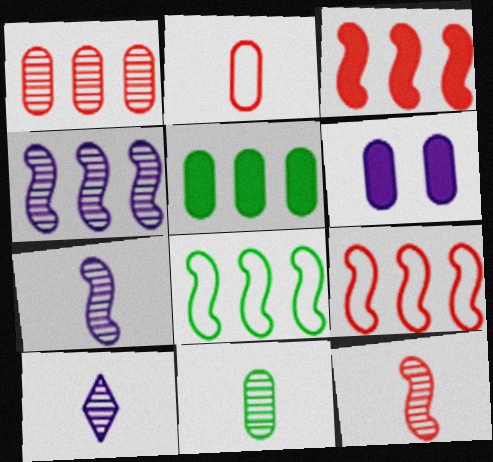[[3, 4, 8], 
[10, 11, 12]]